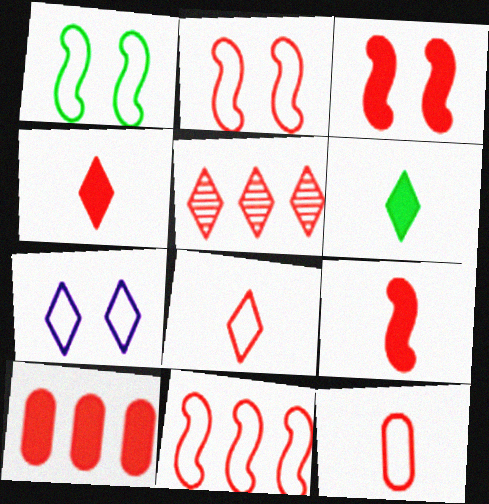[[3, 4, 10], 
[3, 5, 12], 
[5, 6, 7], 
[5, 10, 11]]